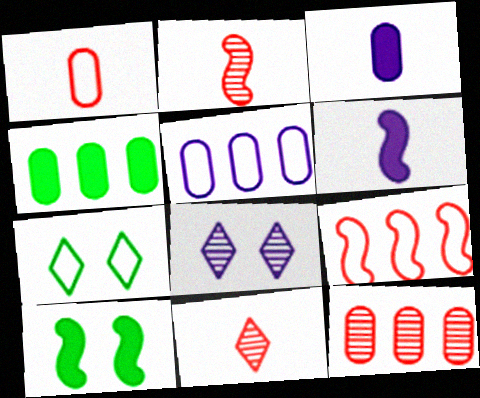[[4, 5, 12], 
[5, 6, 8], 
[5, 10, 11], 
[6, 7, 12]]